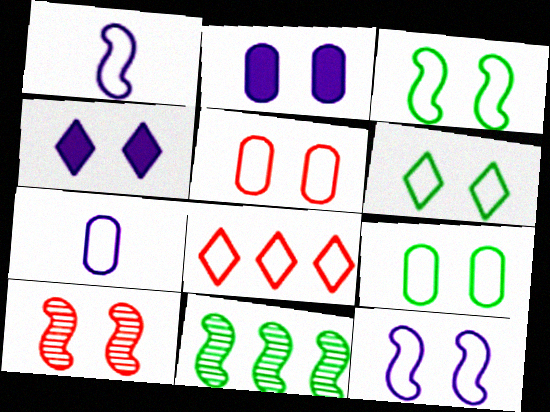[[1, 8, 9], 
[2, 6, 10], 
[3, 6, 9], 
[3, 7, 8], 
[4, 9, 10], 
[5, 6, 12]]